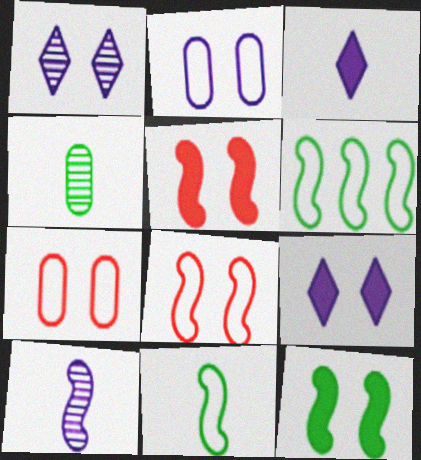[[1, 7, 12], 
[5, 6, 10]]